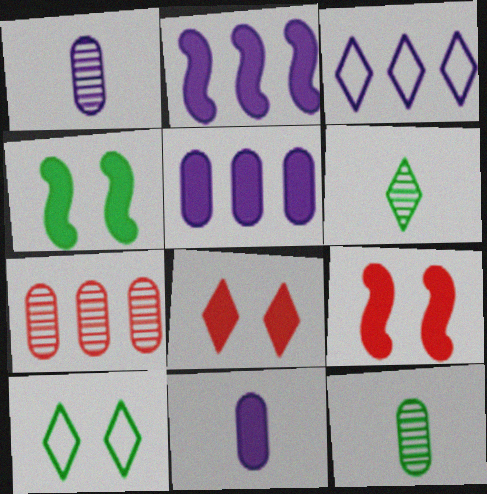[[3, 6, 8], 
[3, 9, 12]]